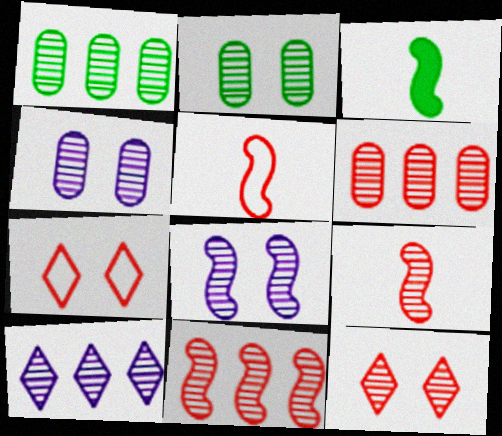[[1, 10, 11], 
[2, 8, 12], 
[2, 9, 10], 
[6, 9, 12]]